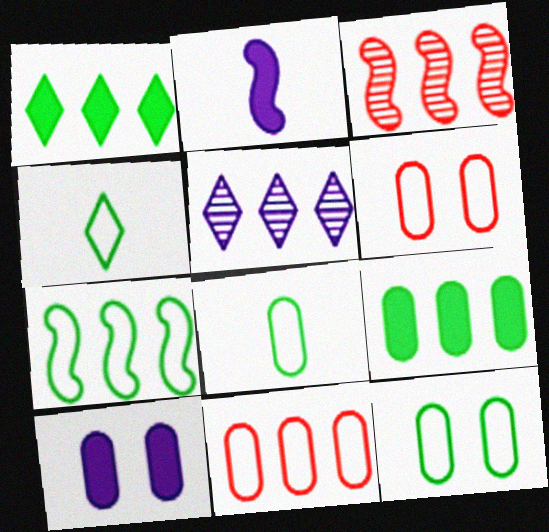[[3, 4, 10], 
[4, 7, 12]]